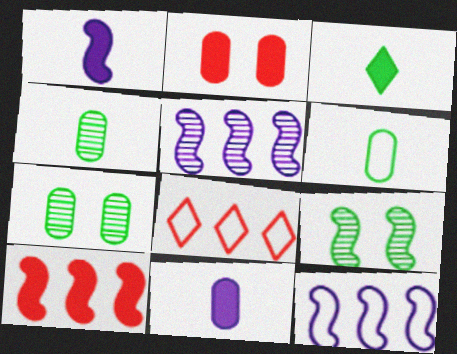[[1, 7, 8], 
[8, 9, 11]]